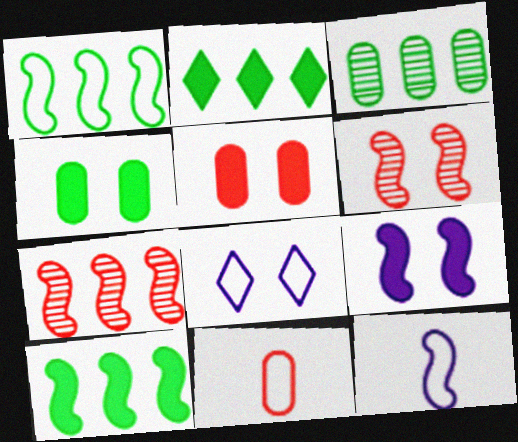[[1, 2, 3], 
[1, 8, 11], 
[4, 6, 8], 
[6, 10, 12]]